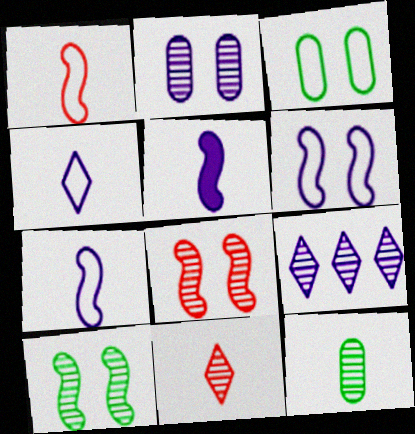[[8, 9, 12]]